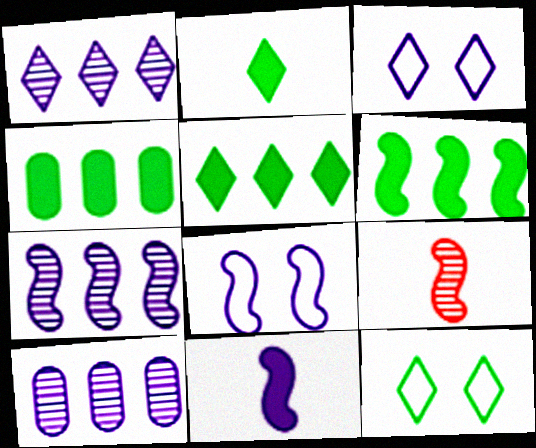[[1, 7, 10], 
[3, 4, 9], 
[3, 10, 11], 
[4, 5, 6], 
[6, 8, 9], 
[7, 8, 11]]